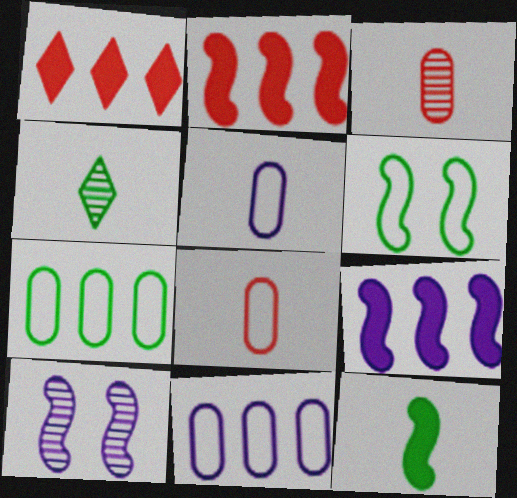[]